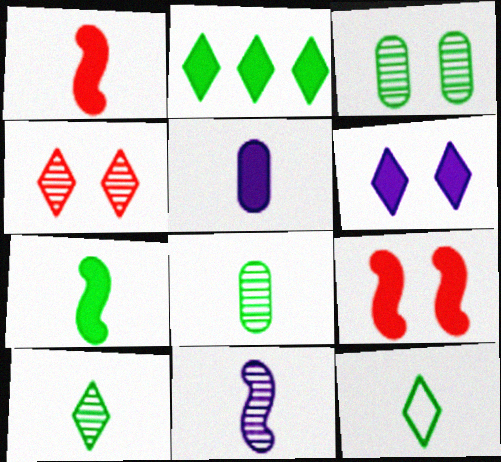[[2, 5, 9], 
[7, 8, 12]]